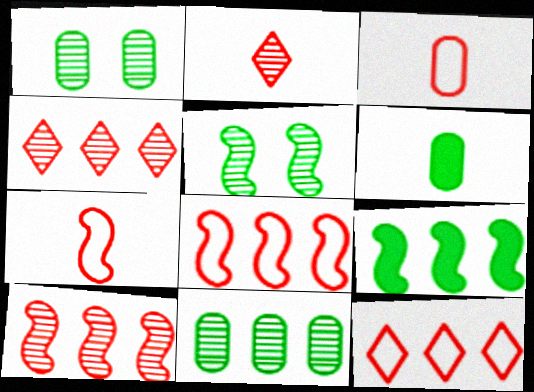[]